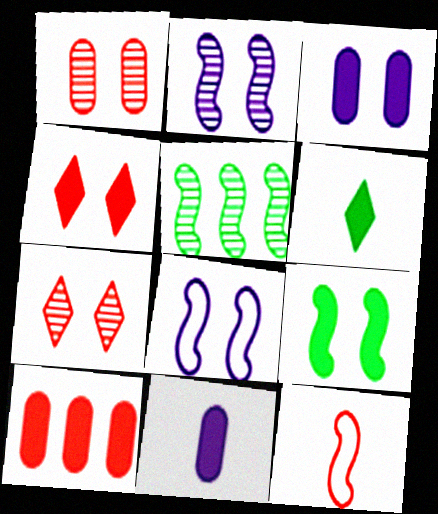[[3, 4, 9], 
[7, 10, 12]]